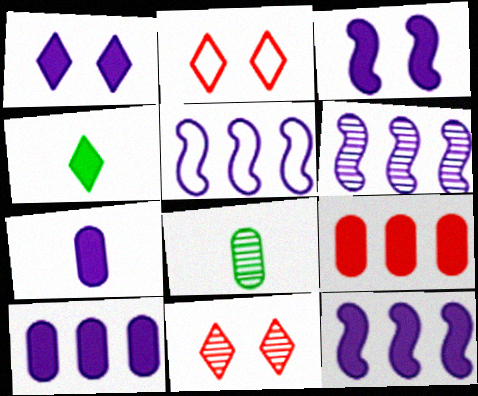[[1, 7, 12], 
[2, 8, 12], 
[3, 4, 9], 
[5, 6, 12], 
[6, 8, 11]]